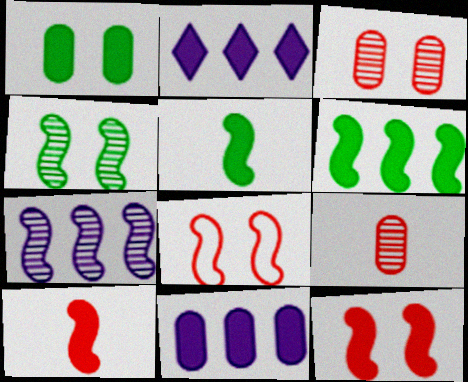[[1, 2, 10], 
[5, 7, 8]]